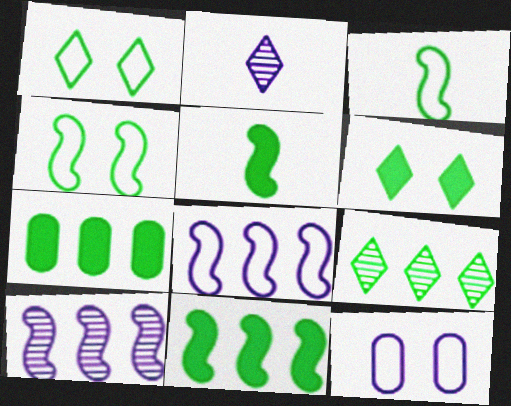[[5, 6, 7]]